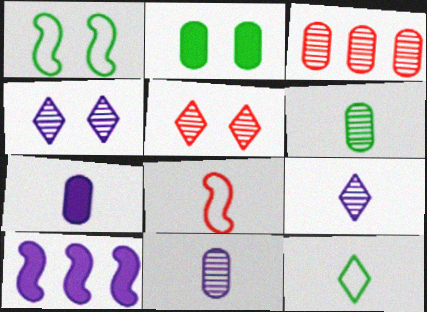[]